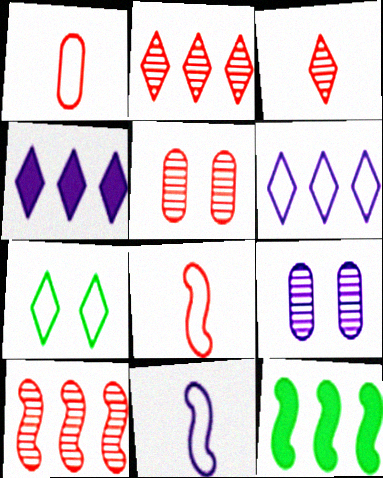[[3, 4, 7], 
[3, 5, 10], 
[4, 9, 11]]